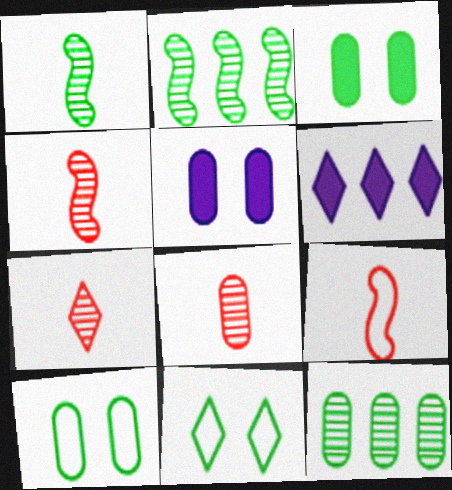[[4, 6, 10], 
[4, 7, 8], 
[6, 7, 11]]